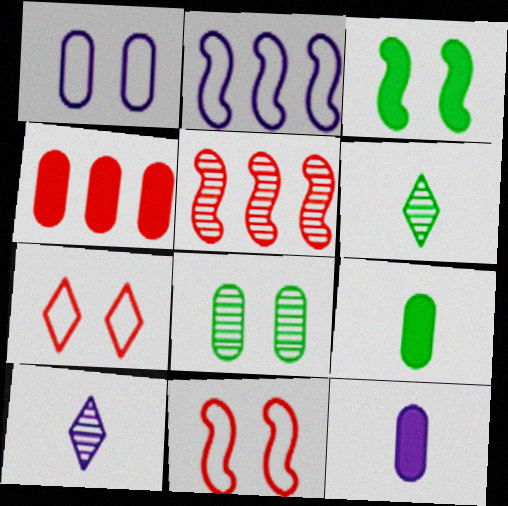[[5, 8, 10]]